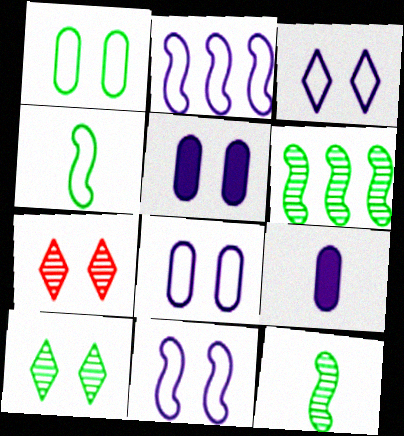[[3, 8, 11]]